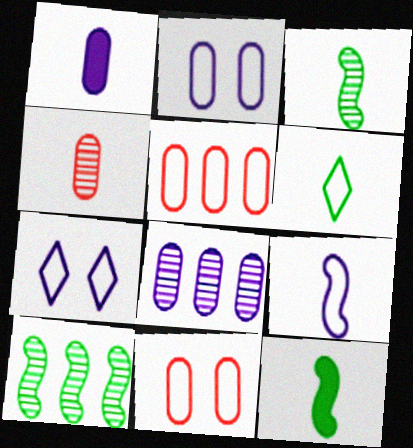[[1, 2, 8]]